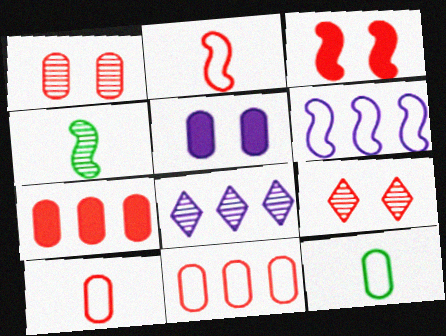[[1, 4, 8], 
[1, 7, 10], 
[2, 7, 9], 
[3, 4, 6], 
[3, 8, 12]]